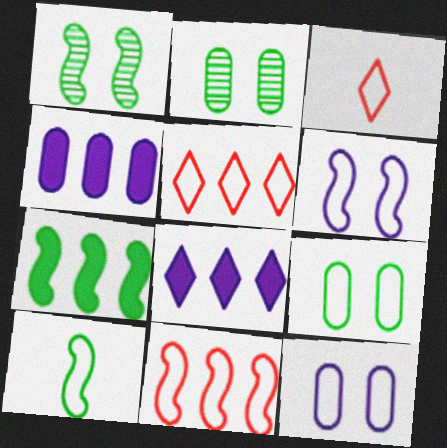[[1, 3, 4], 
[1, 7, 10], 
[5, 10, 12], 
[6, 10, 11]]